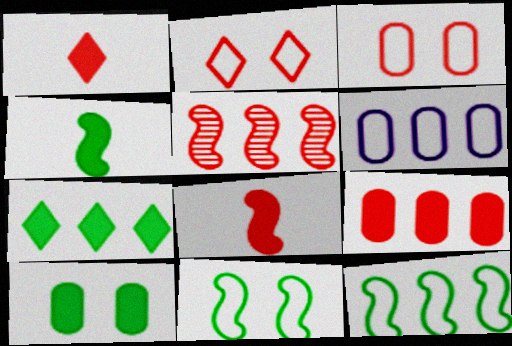[[1, 3, 5], 
[4, 7, 10], 
[5, 6, 7]]